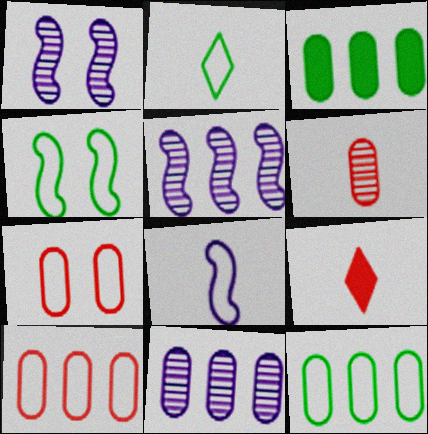[[1, 9, 12], 
[2, 4, 12], 
[3, 10, 11], 
[4, 9, 11]]